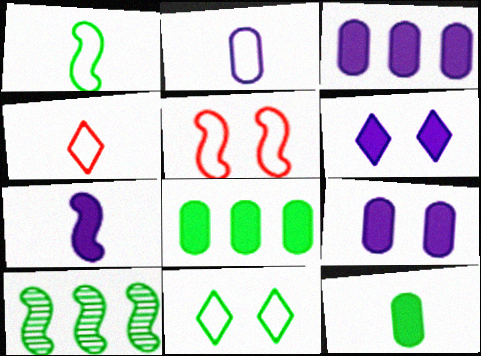[[1, 2, 4], 
[3, 6, 7], 
[4, 9, 10], 
[5, 7, 10], 
[10, 11, 12]]